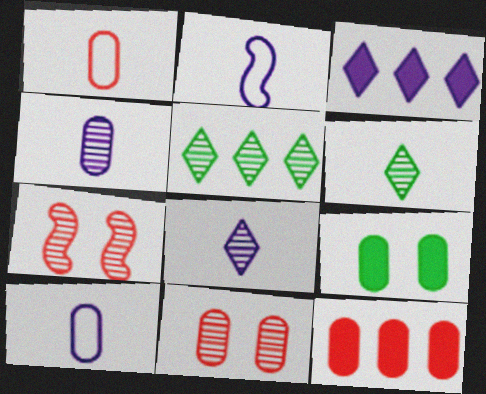[[1, 11, 12], 
[4, 5, 7]]